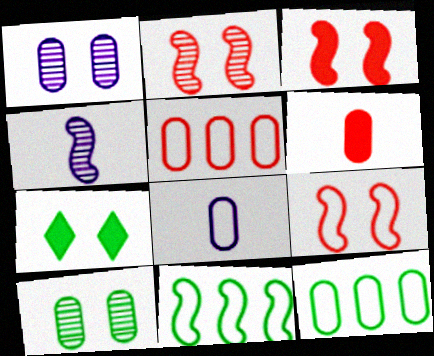[[1, 6, 12], 
[1, 7, 9], 
[2, 3, 9], 
[3, 4, 11], 
[4, 5, 7]]